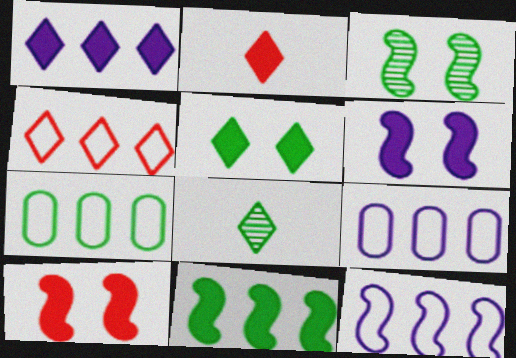[[1, 2, 5], 
[2, 3, 9], 
[4, 7, 12], 
[8, 9, 10]]